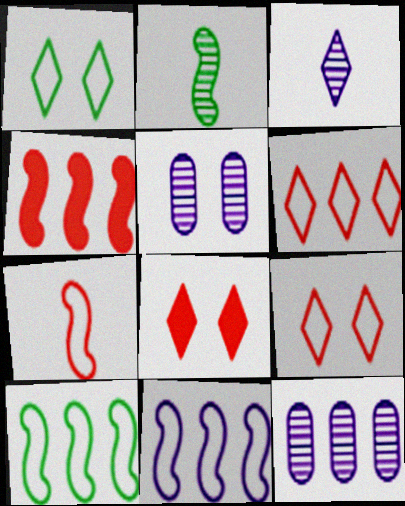[]